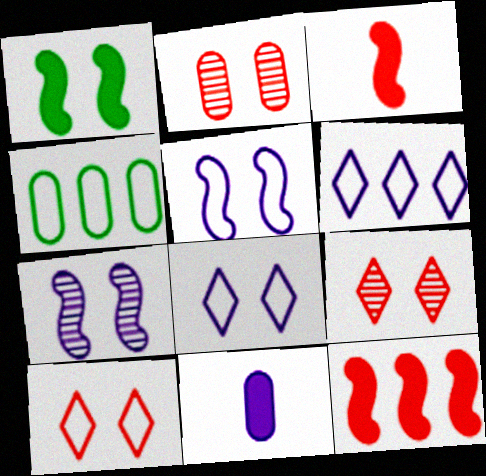[[1, 2, 8], 
[2, 4, 11], 
[6, 7, 11]]